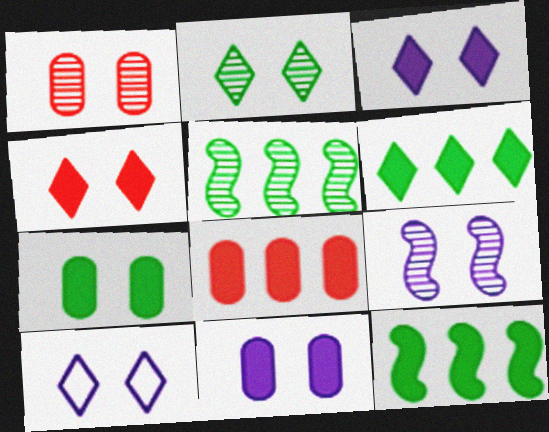[[1, 2, 9], 
[2, 4, 10], 
[9, 10, 11]]